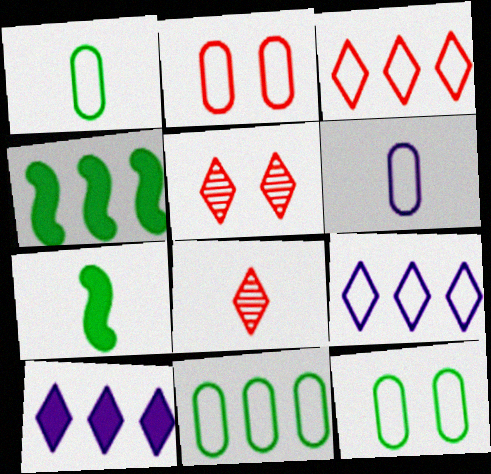[[1, 11, 12], 
[2, 6, 11], 
[4, 5, 6], 
[6, 7, 8]]